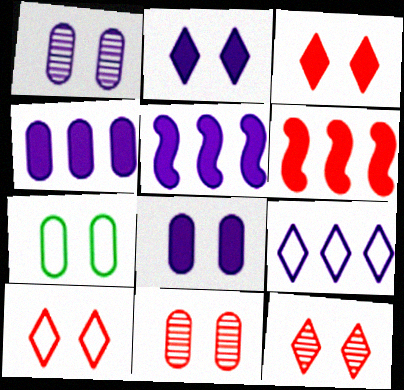[[3, 10, 12], 
[7, 8, 11]]